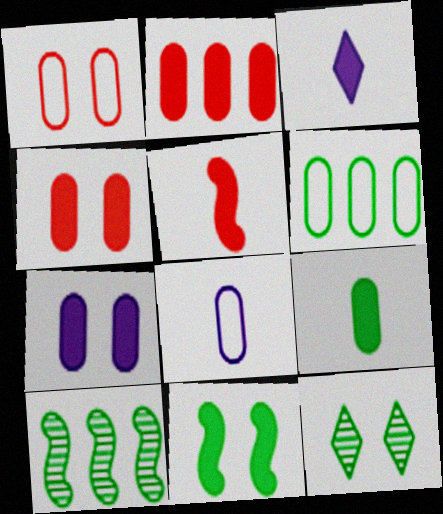[[1, 3, 10], 
[1, 6, 8], 
[2, 3, 11], 
[2, 7, 9], 
[3, 5, 9]]